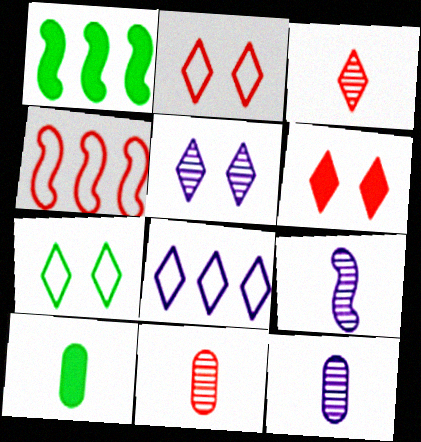[[1, 2, 12], 
[4, 5, 10], 
[4, 6, 11], 
[5, 6, 7]]